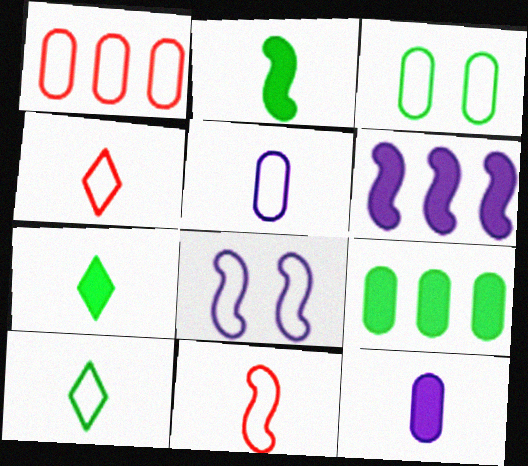[[1, 3, 5], 
[1, 8, 10], 
[5, 10, 11]]